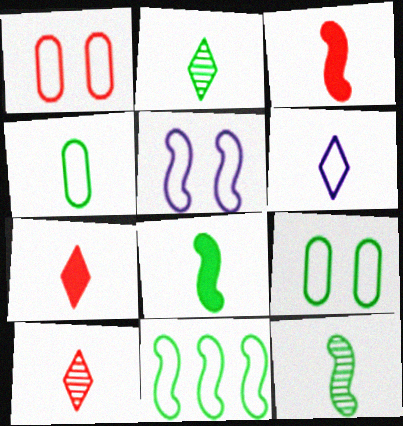[[1, 6, 11], 
[2, 4, 8], 
[2, 6, 7]]